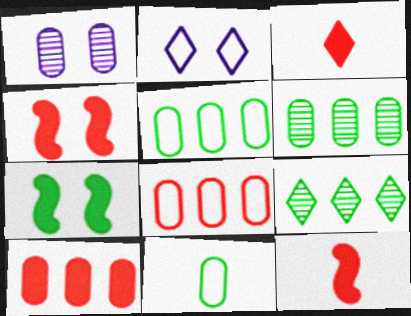[[1, 10, 11], 
[2, 3, 9], 
[2, 6, 12], 
[3, 4, 10], 
[7, 9, 11]]